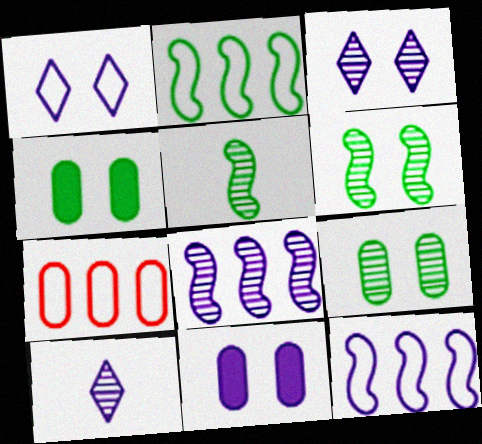[[10, 11, 12]]